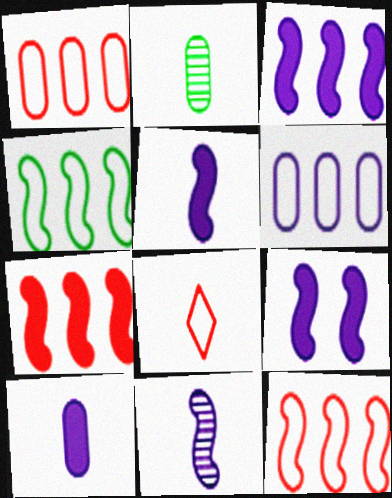[[2, 5, 8], 
[3, 5, 9]]